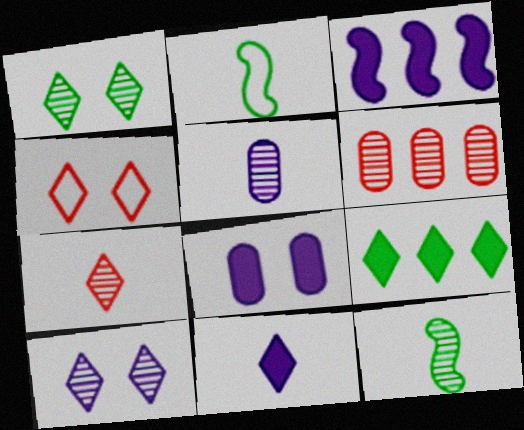[[3, 8, 11], 
[5, 7, 12], 
[6, 10, 12]]